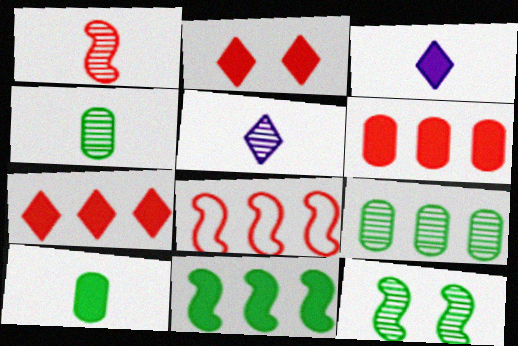[[1, 4, 5]]